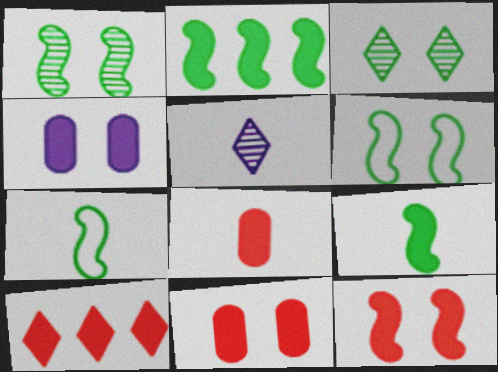[[1, 2, 7], 
[4, 9, 10], 
[5, 7, 8], 
[8, 10, 12]]